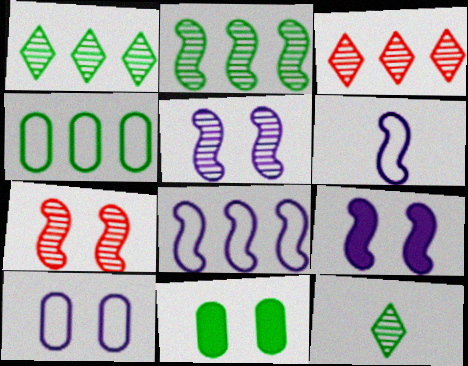[[3, 6, 11]]